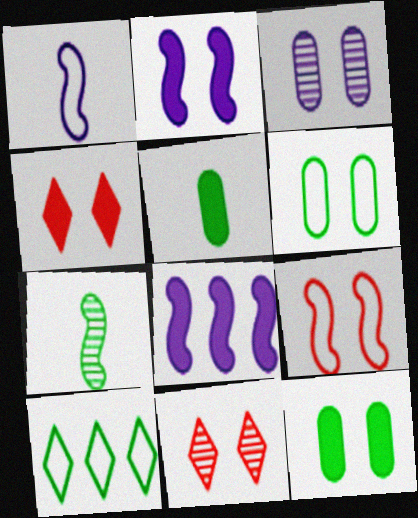[[2, 4, 12], 
[2, 6, 11], 
[4, 5, 8], 
[7, 8, 9], 
[7, 10, 12]]